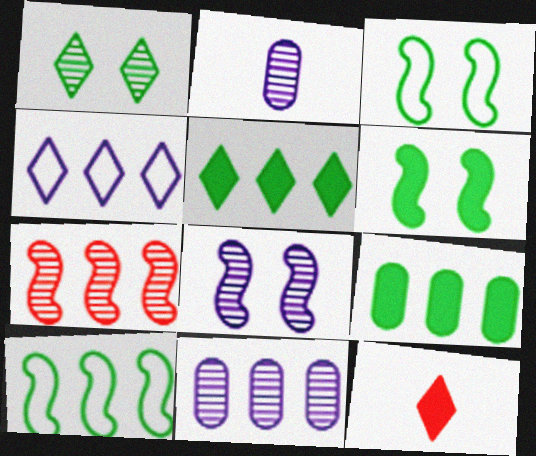[[1, 2, 7], 
[1, 4, 12], 
[3, 11, 12], 
[4, 7, 9]]